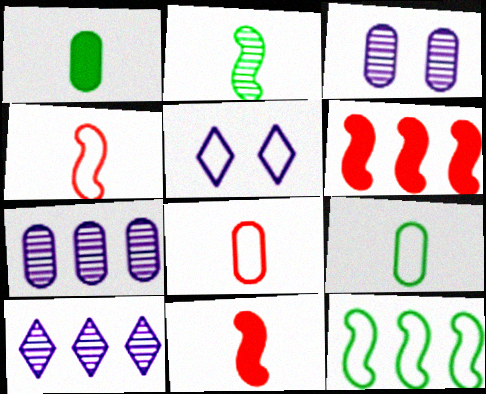[[5, 8, 12]]